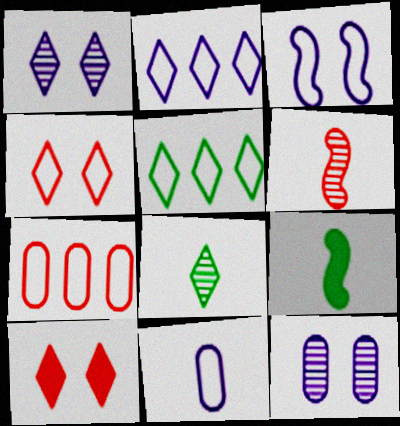[[1, 7, 9], 
[2, 3, 11], 
[2, 8, 10], 
[6, 7, 10]]